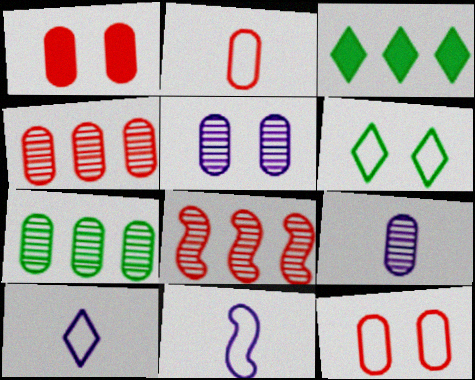[[1, 2, 4]]